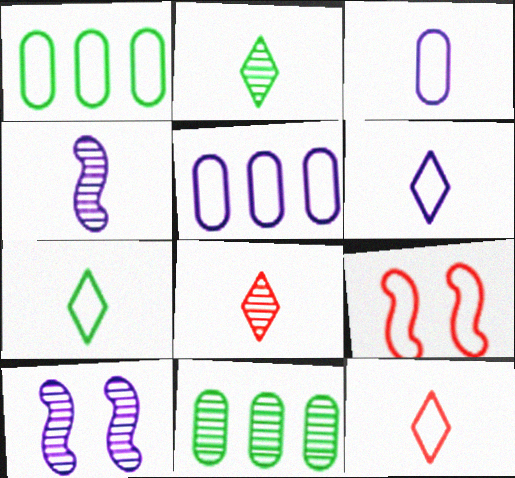[[1, 6, 9], 
[5, 7, 9], 
[6, 7, 12], 
[8, 10, 11]]